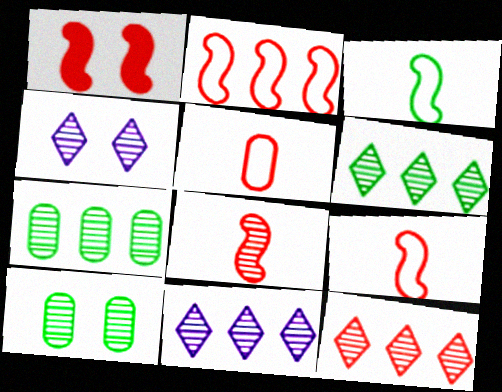[[1, 2, 8], 
[1, 5, 12], 
[4, 7, 8], 
[6, 11, 12], 
[8, 10, 11]]